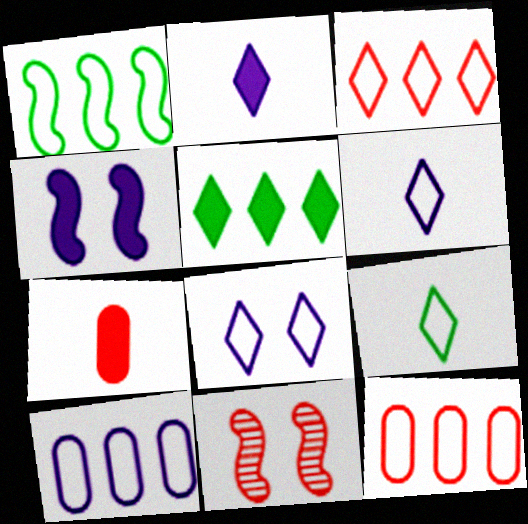[[1, 3, 10], 
[3, 7, 11], 
[3, 8, 9], 
[4, 5, 7]]